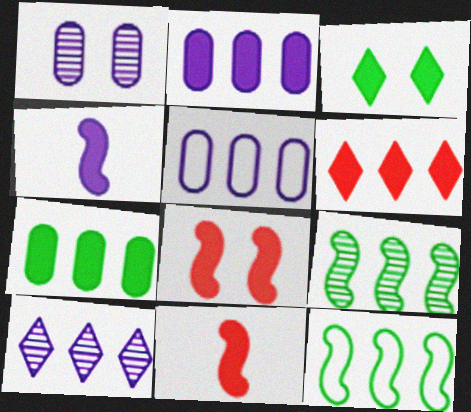[[2, 3, 11], 
[5, 6, 9]]